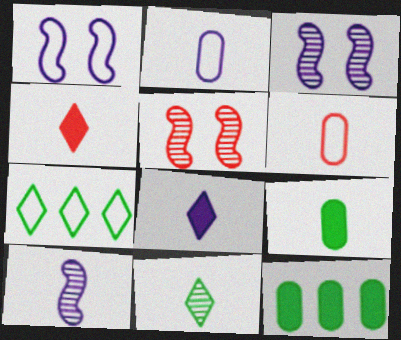[[1, 6, 7], 
[2, 8, 10]]